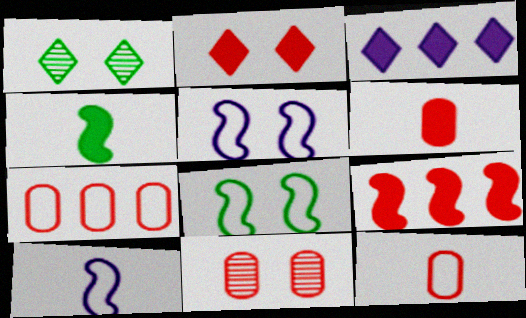[[2, 6, 9], 
[6, 7, 11]]